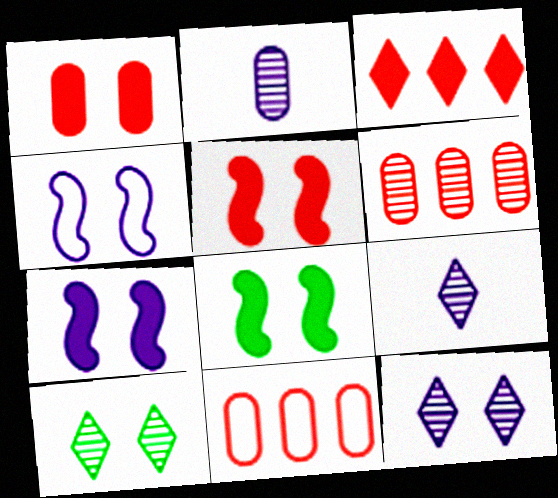[[1, 4, 10], 
[5, 7, 8], 
[8, 9, 11]]